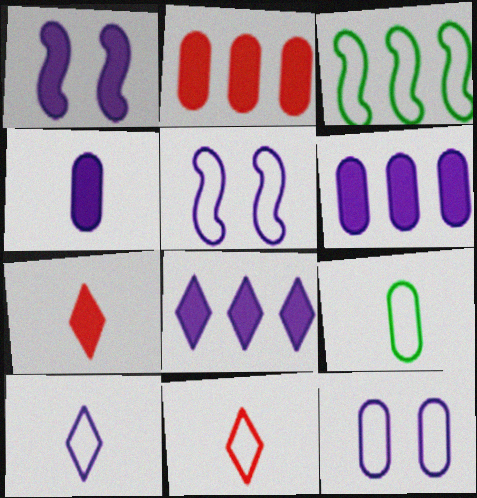[[1, 4, 8], 
[3, 11, 12]]